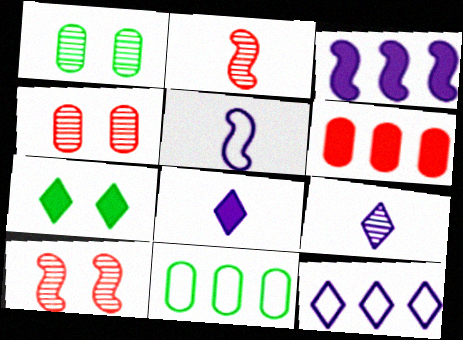[[8, 10, 11]]